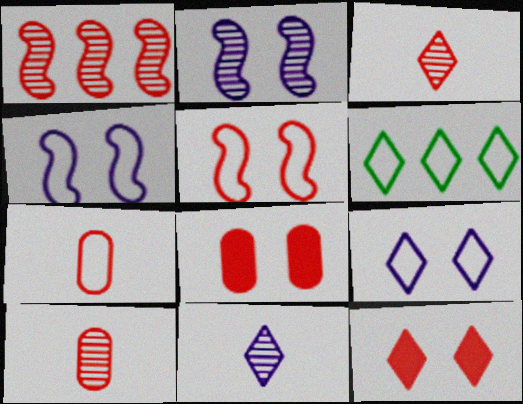[[1, 7, 12], 
[4, 6, 7], 
[6, 11, 12]]